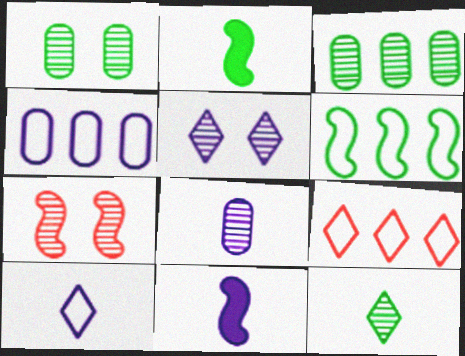[[1, 5, 7], 
[1, 9, 11], 
[4, 5, 11], 
[4, 6, 9], 
[6, 7, 11], 
[8, 10, 11]]